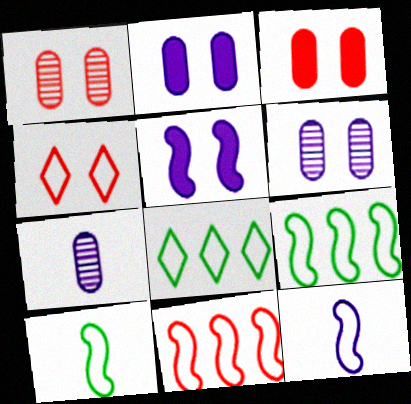[]